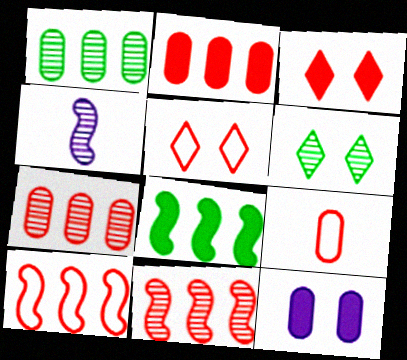[[1, 9, 12], 
[3, 9, 11], 
[4, 6, 7], 
[5, 9, 10]]